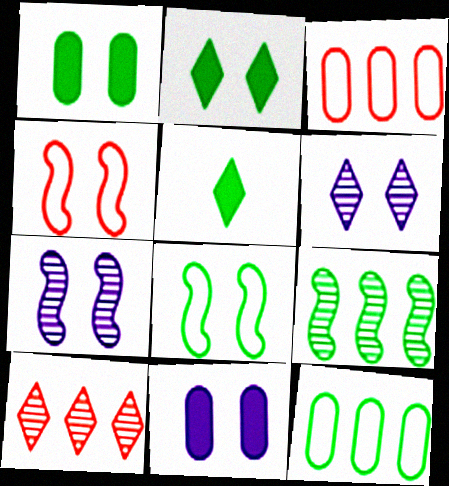[[1, 4, 6], 
[3, 5, 7]]